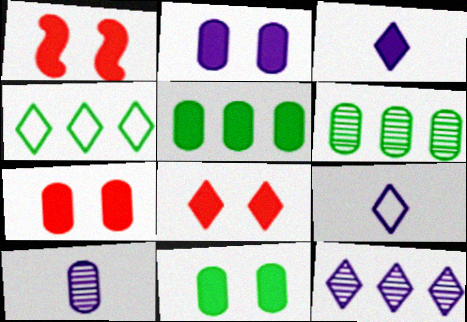[[1, 3, 5], 
[1, 4, 10], 
[1, 6, 9], 
[1, 7, 8], 
[2, 7, 11]]